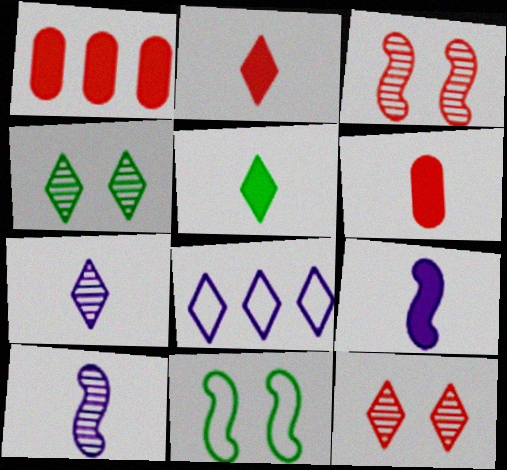[[1, 7, 11], 
[2, 4, 8], 
[5, 6, 9], 
[5, 8, 12]]